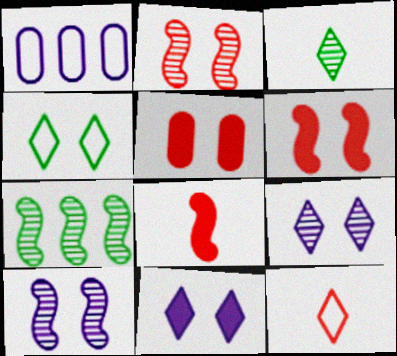[[1, 3, 6], 
[4, 5, 10]]